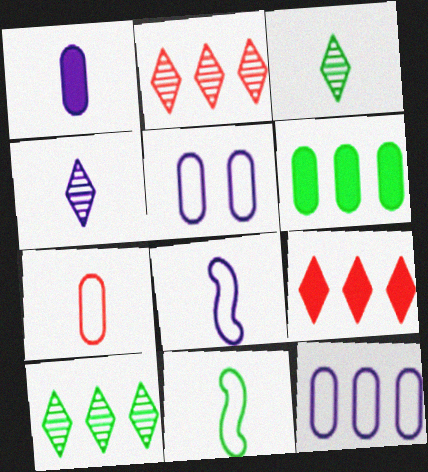[[1, 4, 8]]